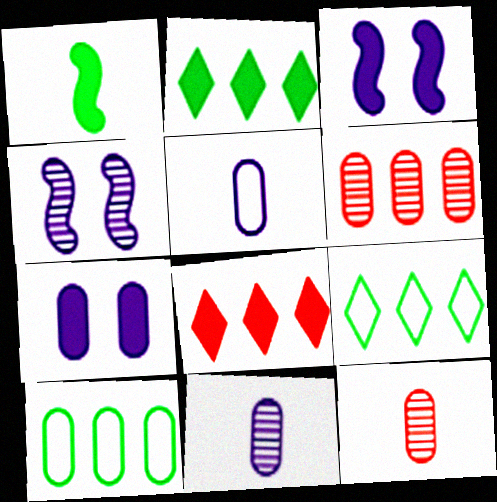[[1, 7, 8], 
[3, 9, 12], 
[7, 10, 12]]